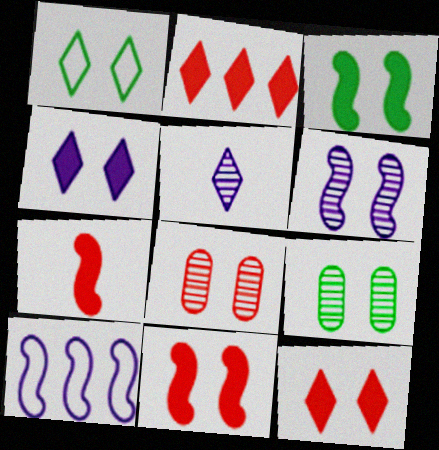[[1, 2, 5], 
[1, 3, 9]]